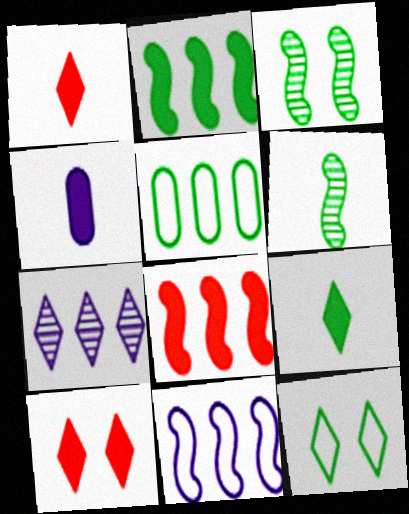[[1, 7, 12], 
[2, 4, 10], 
[3, 5, 9], 
[5, 7, 8]]